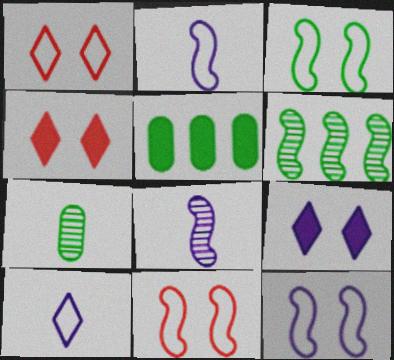[[1, 5, 8], 
[3, 11, 12]]